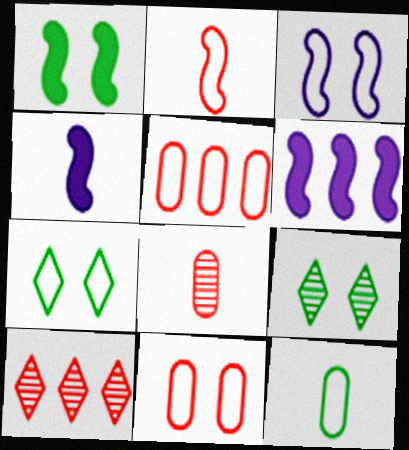[[3, 7, 11], 
[4, 5, 9], 
[6, 7, 8]]